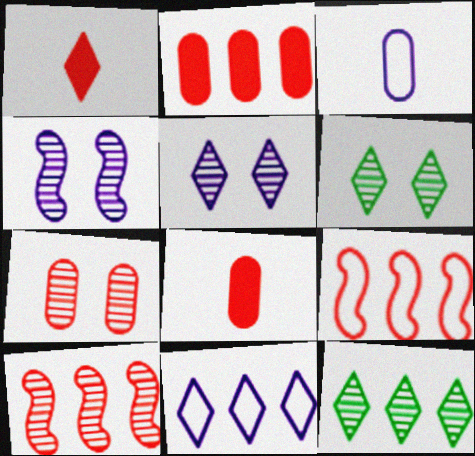[[1, 6, 11], 
[1, 7, 9], 
[4, 6, 7]]